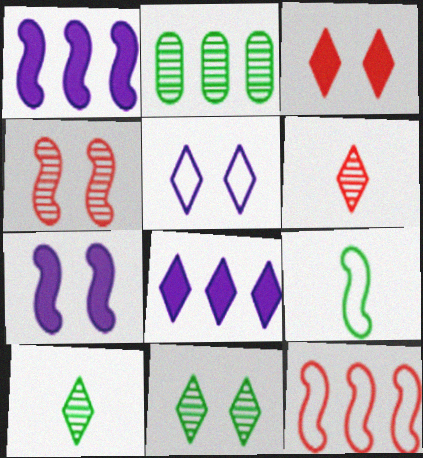[[1, 4, 9], 
[2, 8, 12], 
[3, 5, 11]]